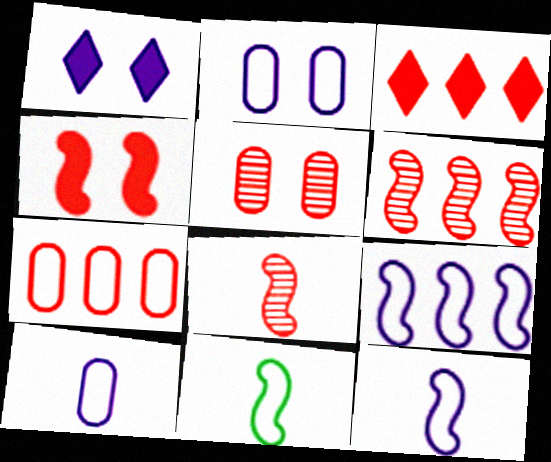[[3, 6, 7]]